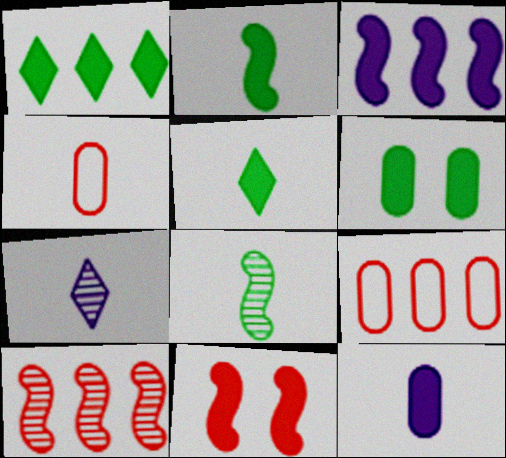[[1, 2, 6], 
[1, 11, 12], 
[2, 3, 11], 
[2, 4, 7]]